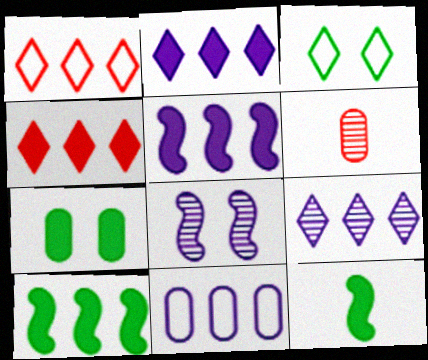[[3, 5, 6], 
[5, 9, 11], 
[6, 7, 11]]